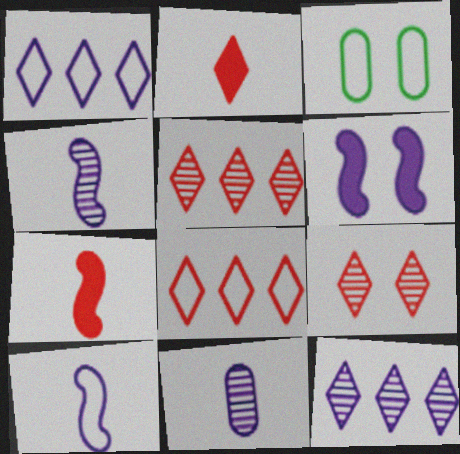[[1, 6, 11], 
[2, 8, 9], 
[3, 6, 9], 
[3, 7, 12], 
[3, 8, 10]]